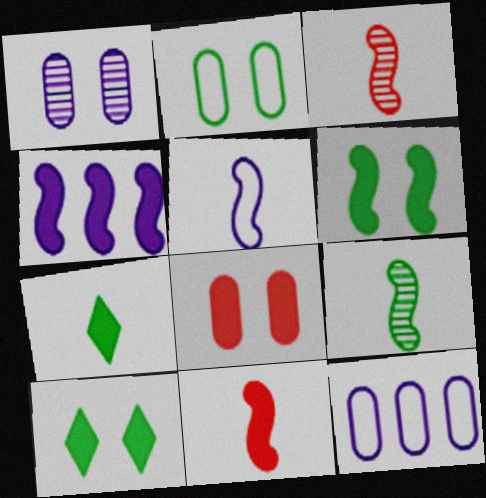[[1, 2, 8], 
[3, 10, 12], 
[4, 6, 11], 
[4, 7, 8], 
[5, 9, 11]]